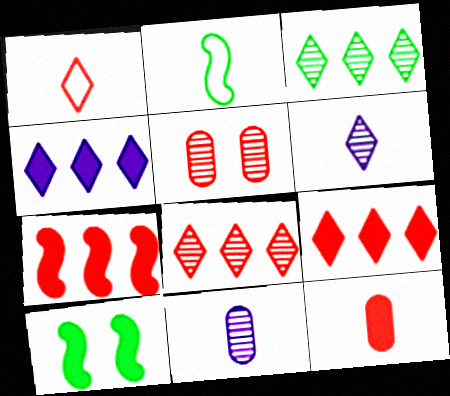[[1, 5, 7], 
[2, 4, 5], 
[2, 6, 12], 
[4, 10, 12]]